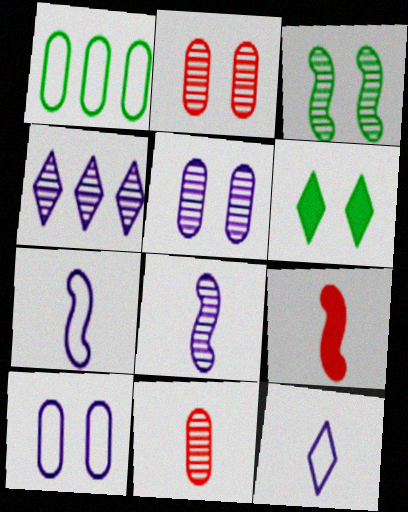[[3, 4, 11], 
[4, 5, 8]]